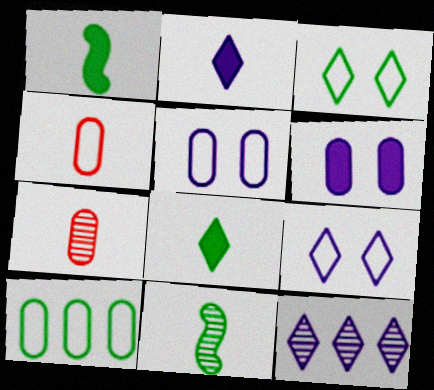[[2, 4, 11], 
[2, 9, 12], 
[4, 5, 10], 
[6, 7, 10]]